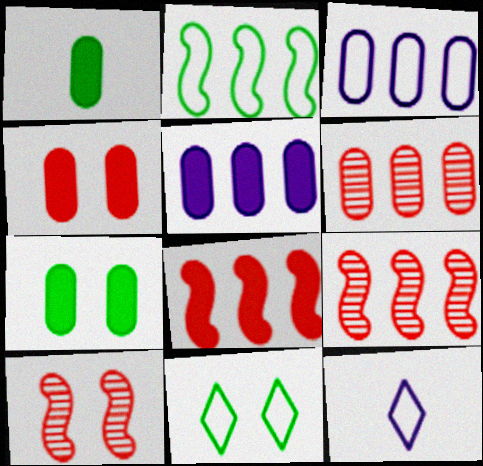[[1, 4, 5], 
[7, 9, 12]]